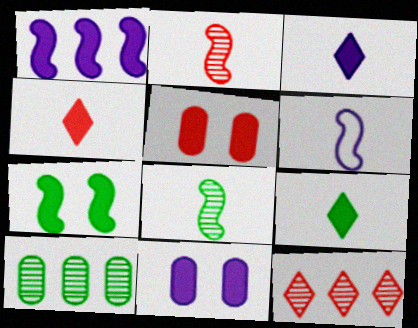[[1, 3, 11], 
[1, 5, 9], 
[3, 4, 9]]